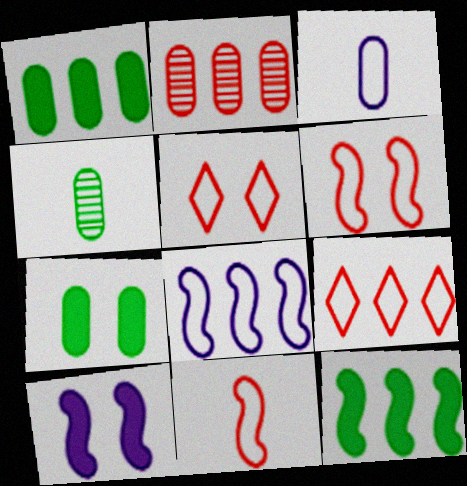[[2, 3, 7], 
[4, 9, 10]]